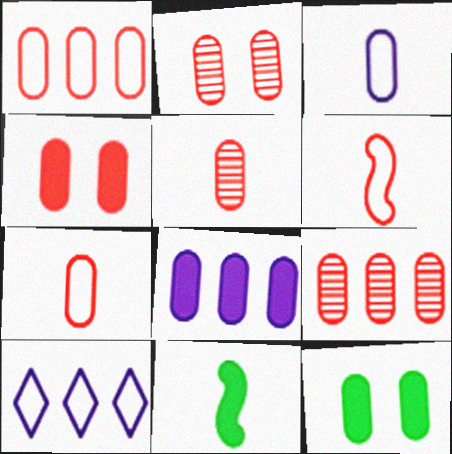[[1, 4, 5], 
[2, 5, 9], 
[2, 10, 11], 
[3, 9, 12], 
[4, 7, 9]]